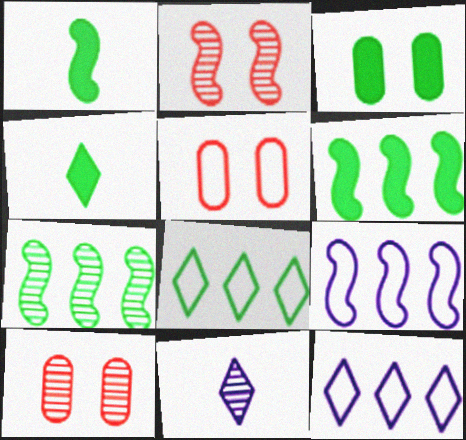[[1, 2, 9], 
[1, 10, 12], 
[3, 4, 6], 
[4, 9, 10], 
[5, 6, 11], 
[7, 10, 11]]